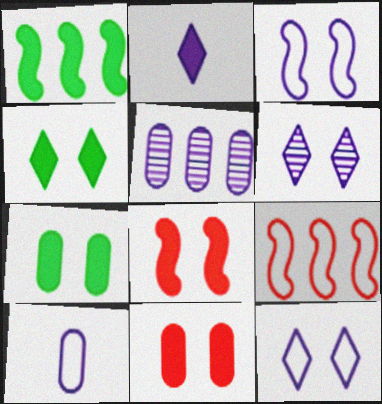[[1, 2, 11], 
[2, 3, 5]]